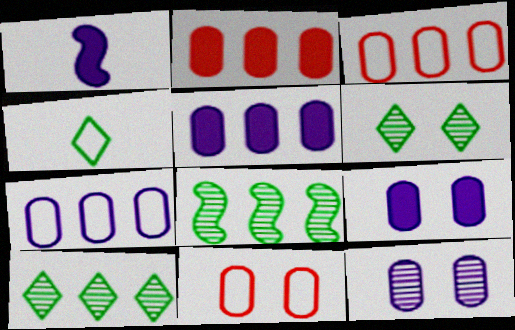[[1, 3, 6], 
[1, 10, 11]]